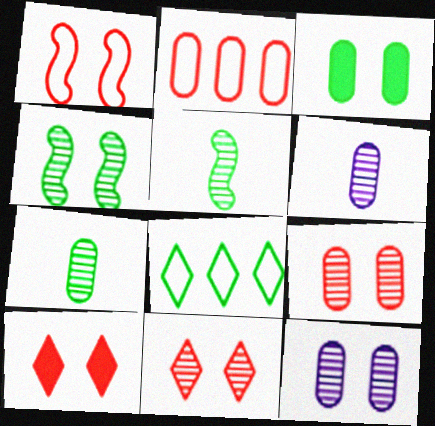[[1, 9, 10], 
[2, 3, 6], 
[3, 5, 8], 
[4, 11, 12]]